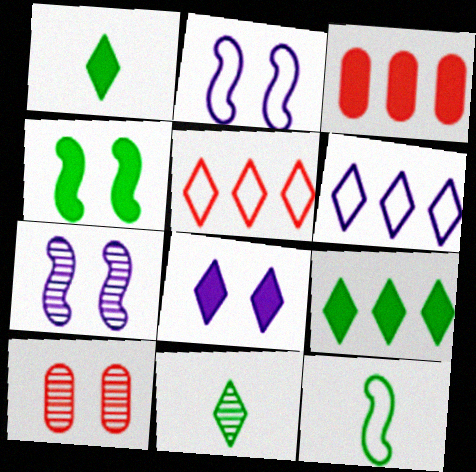[[2, 3, 11], 
[5, 8, 11]]